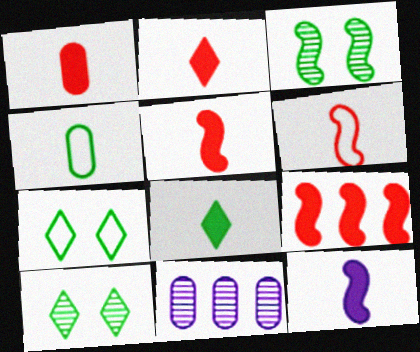[[1, 2, 5], 
[1, 8, 12], 
[5, 7, 11]]